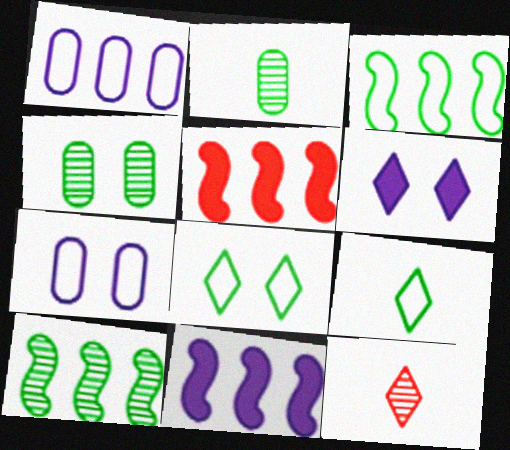[]